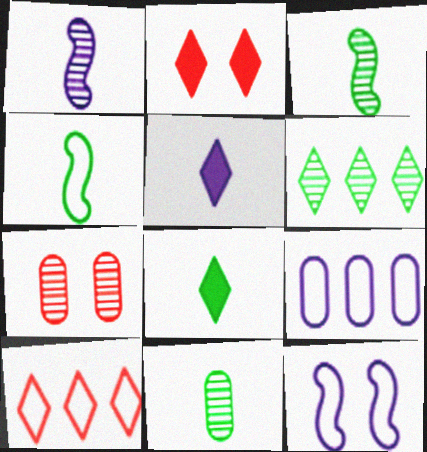[[1, 6, 7], 
[2, 3, 9], 
[4, 8, 11]]